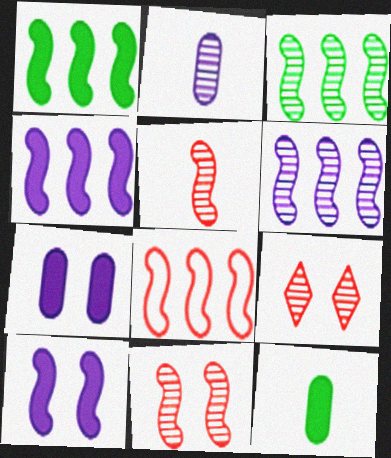[[1, 6, 8], 
[2, 3, 9], 
[3, 4, 8]]